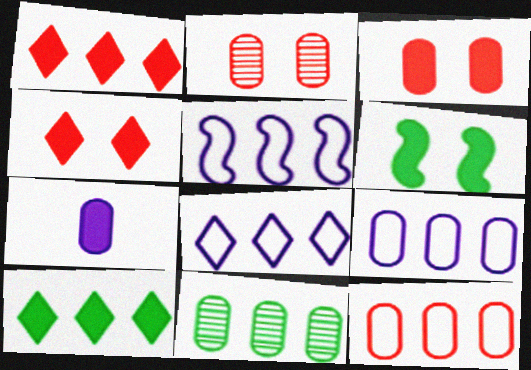[[1, 5, 11], 
[1, 6, 7], 
[5, 8, 9]]